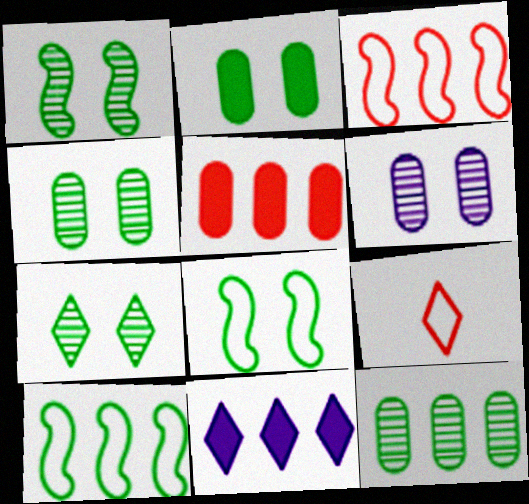[[1, 4, 7], 
[2, 7, 8], 
[3, 11, 12], 
[7, 9, 11]]